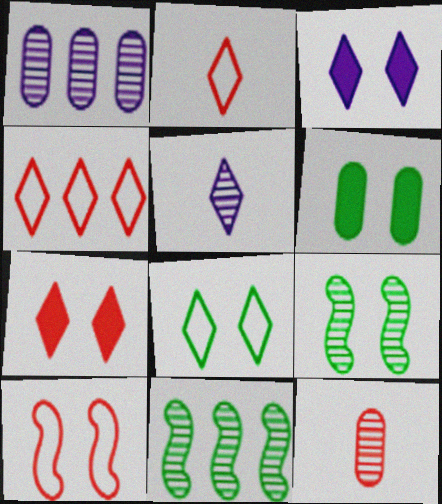[[6, 8, 9]]